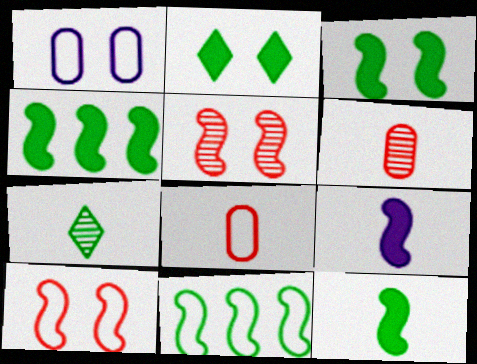[[1, 2, 5], 
[3, 4, 12], 
[5, 9, 11], 
[7, 8, 9]]